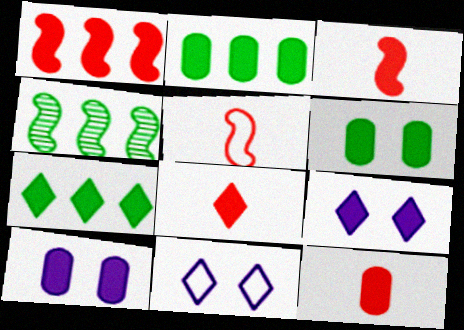[[2, 3, 9], 
[2, 10, 12], 
[3, 7, 10], 
[3, 8, 12], 
[4, 11, 12], 
[7, 8, 9]]